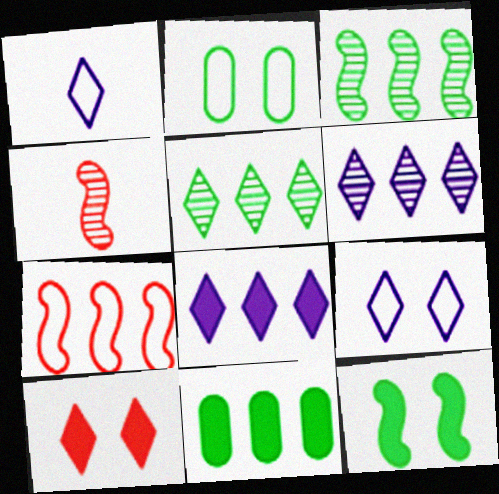[[1, 2, 7], 
[1, 5, 10], 
[2, 4, 8], 
[4, 9, 11], 
[6, 7, 11]]